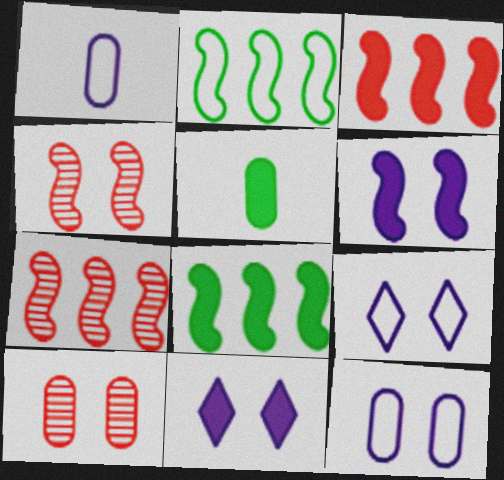[[3, 5, 11], 
[5, 7, 9]]